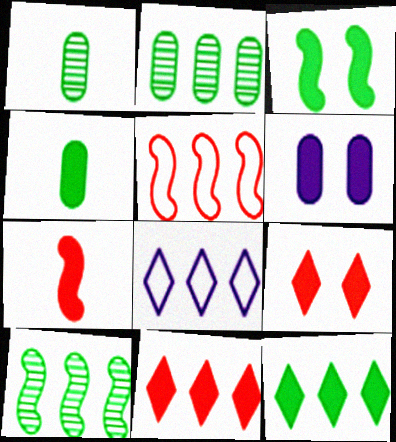[[3, 4, 12], 
[3, 6, 9], 
[6, 7, 12]]